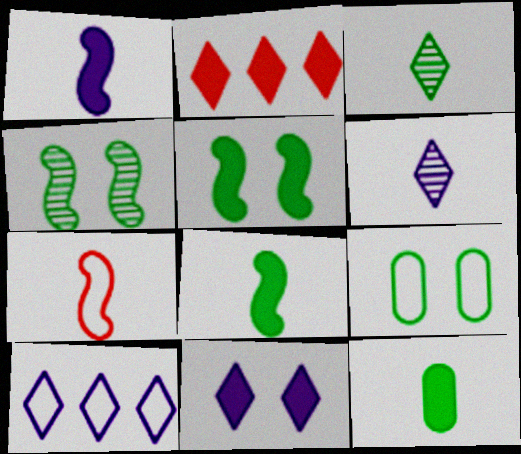[[6, 7, 12], 
[6, 10, 11], 
[7, 9, 10]]